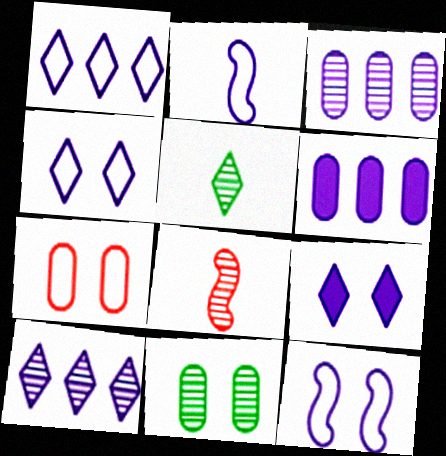[[2, 3, 9], 
[8, 10, 11]]